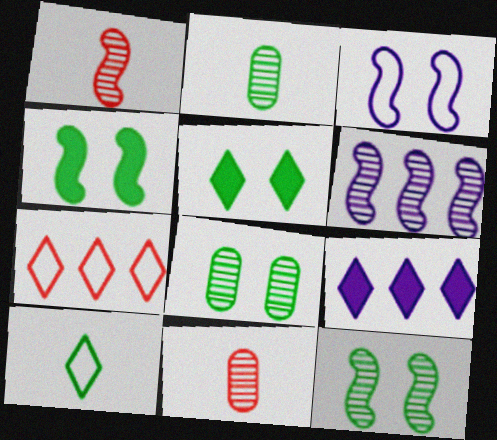[[1, 6, 12]]